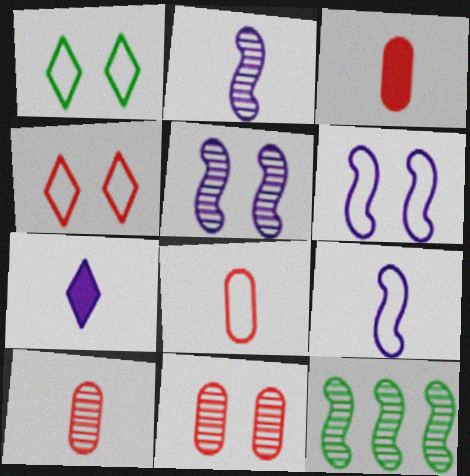[[3, 8, 10]]